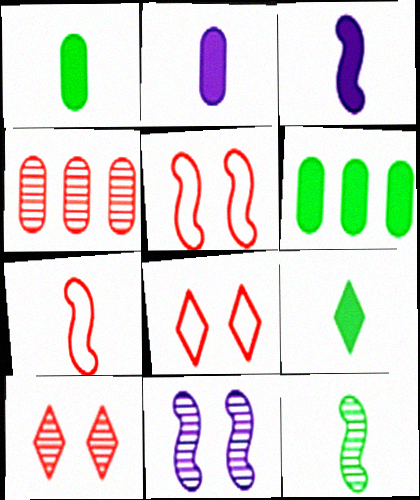[[3, 7, 12]]